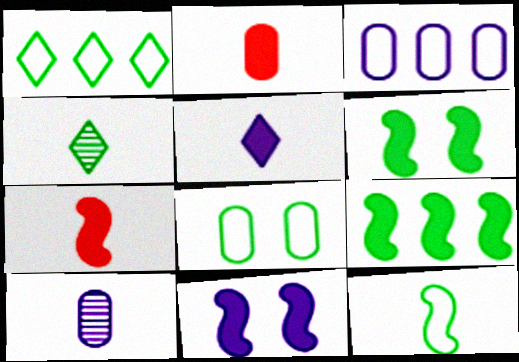[[1, 8, 12], 
[4, 8, 9], 
[7, 9, 11]]